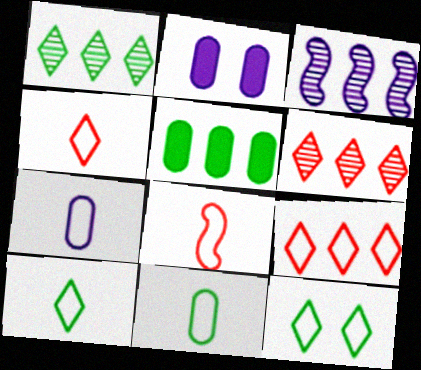[[1, 2, 8], 
[3, 5, 9], 
[7, 8, 10]]